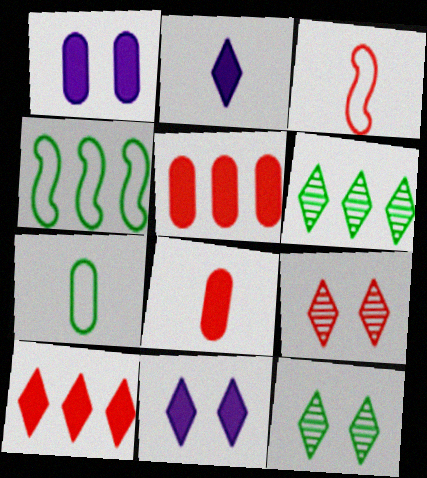[[1, 3, 6], 
[3, 5, 9]]